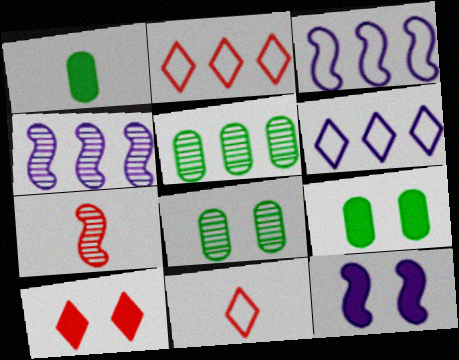[[4, 9, 11], 
[5, 11, 12], 
[6, 7, 9], 
[9, 10, 12]]